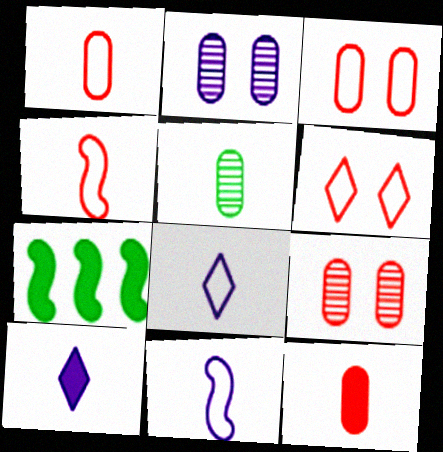[[4, 5, 10], 
[7, 8, 9]]